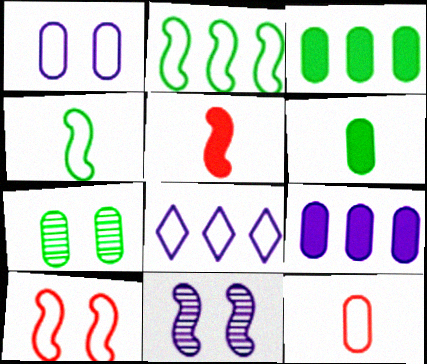[[2, 5, 11], 
[5, 7, 8], 
[7, 9, 12]]